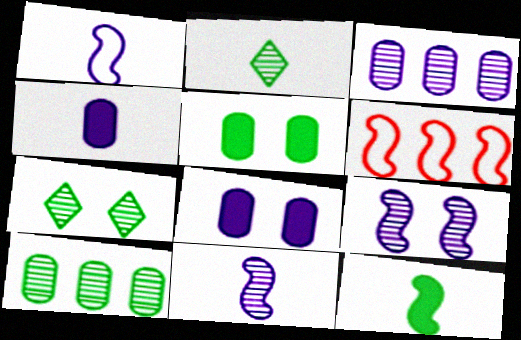[[2, 6, 8], 
[4, 6, 7], 
[6, 9, 12]]